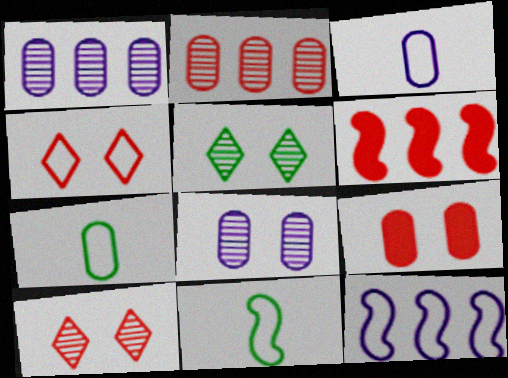[[1, 7, 9], 
[3, 5, 6], 
[4, 7, 12]]